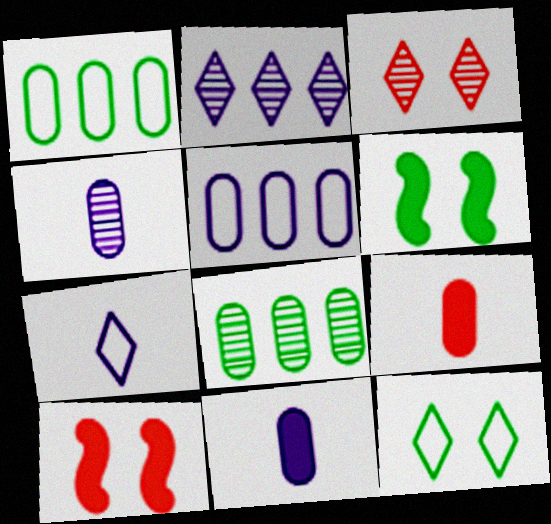[[7, 8, 10]]